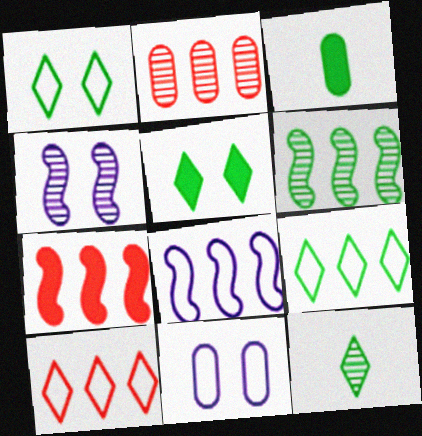[[1, 3, 6], 
[2, 3, 11], 
[2, 4, 12], 
[2, 7, 10], 
[3, 4, 10], 
[5, 9, 12], 
[6, 7, 8], 
[7, 11, 12]]